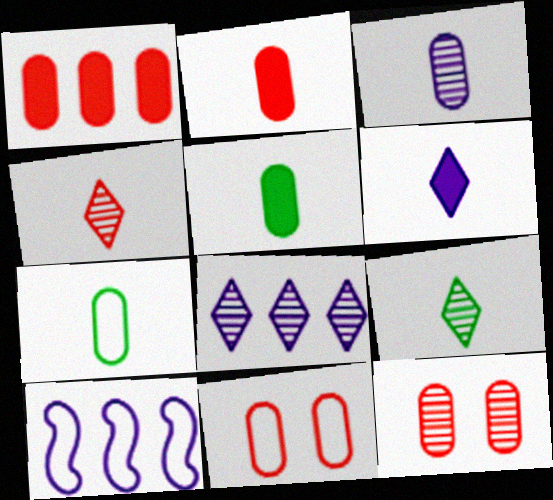[[2, 3, 7]]